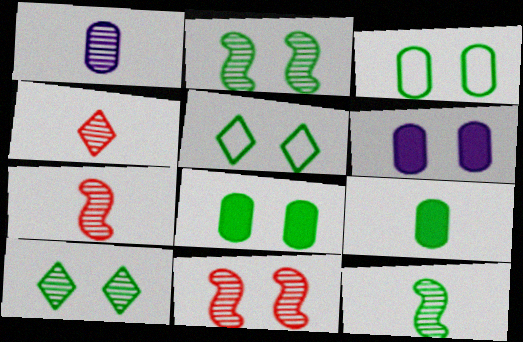[[1, 4, 12], 
[2, 5, 8], 
[5, 6, 11]]